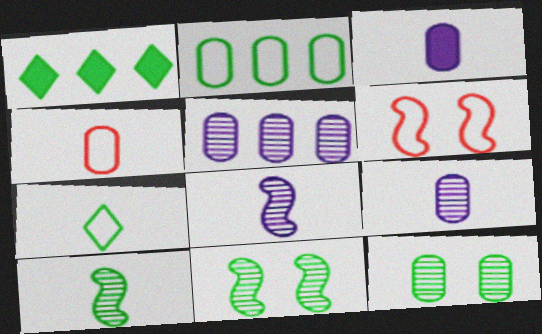[[1, 6, 9]]